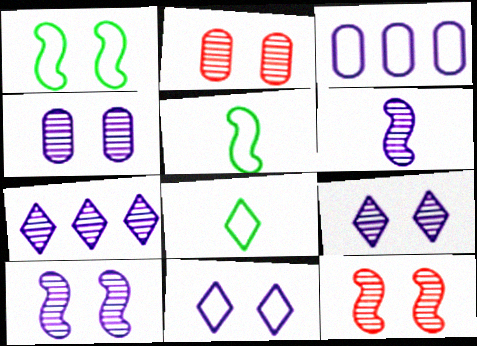[[4, 6, 7], 
[4, 9, 10]]